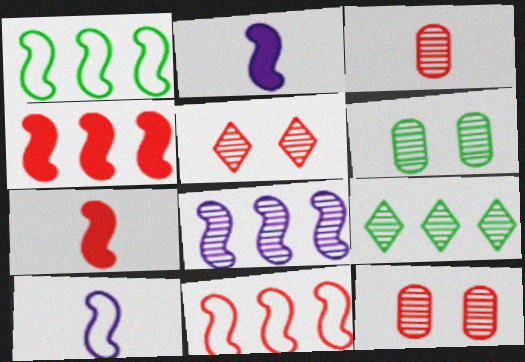[[1, 4, 8]]